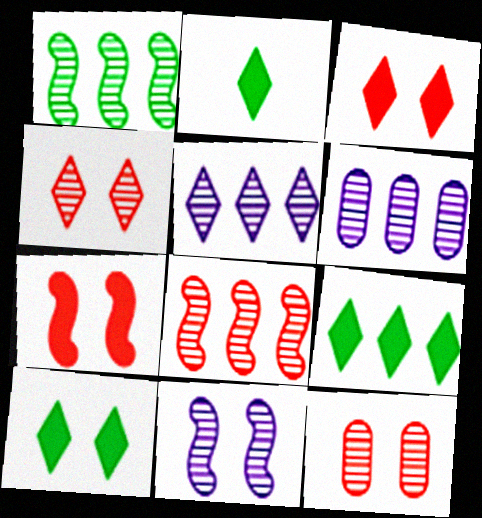[[2, 9, 10]]